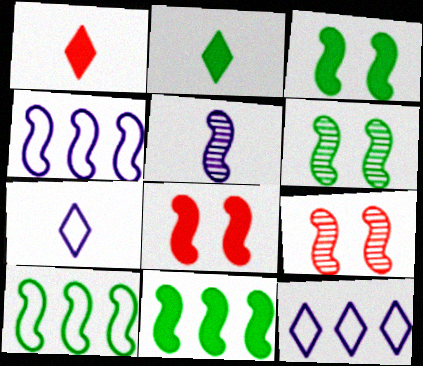[[5, 8, 10]]